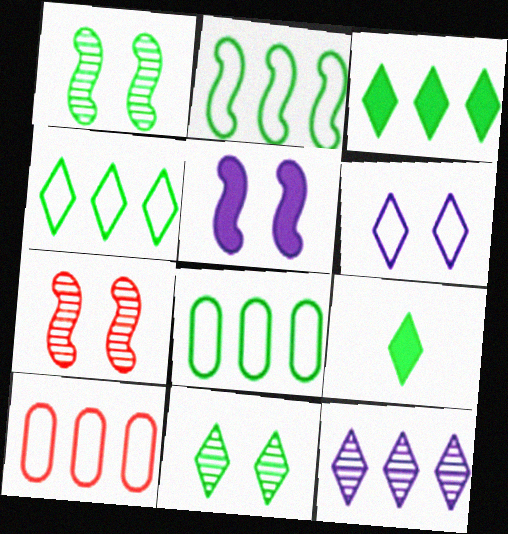[[1, 8, 9], 
[2, 4, 8], 
[4, 9, 11]]